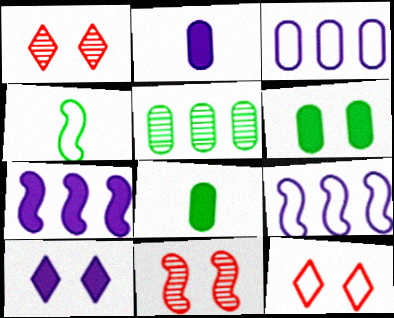[[1, 8, 9], 
[2, 7, 10], 
[3, 4, 12], 
[4, 7, 11]]